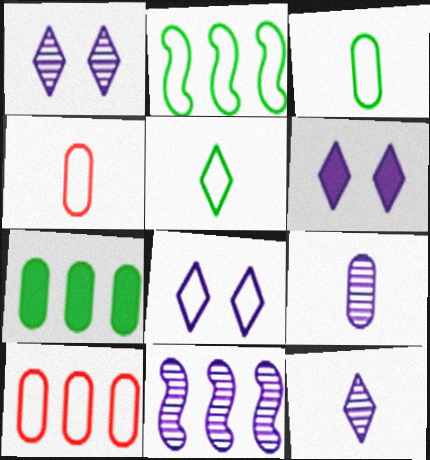[[1, 6, 8], 
[1, 9, 11], 
[2, 4, 8]]